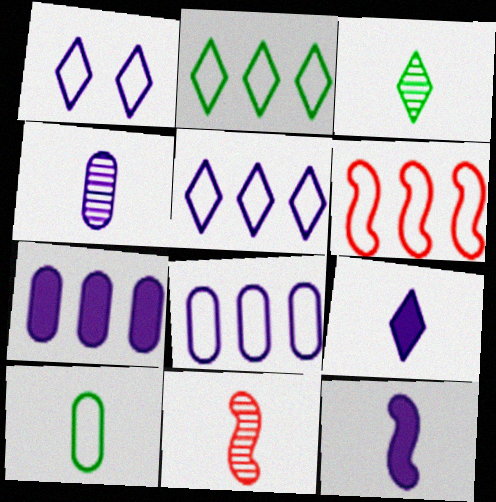[[1, 6, 10], 
[2, 6, 8], 
[3, 4, 11], 
[9, 10, 11]]